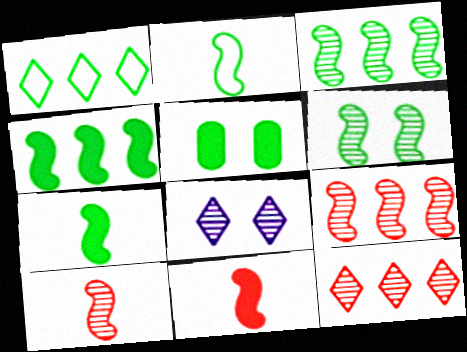[[2, 4, 6]]